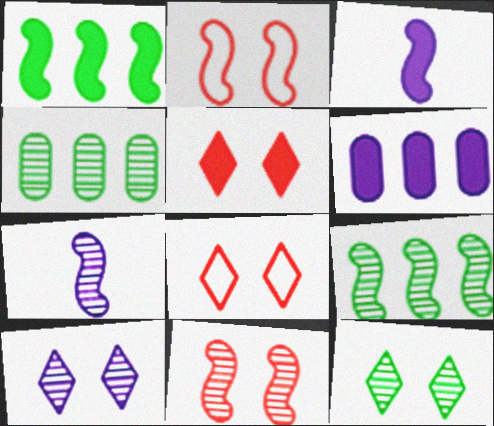[[1, 2, 7], 
[2, 3, 9], 
[3, 4, 8], 
[7, 9, 11]]